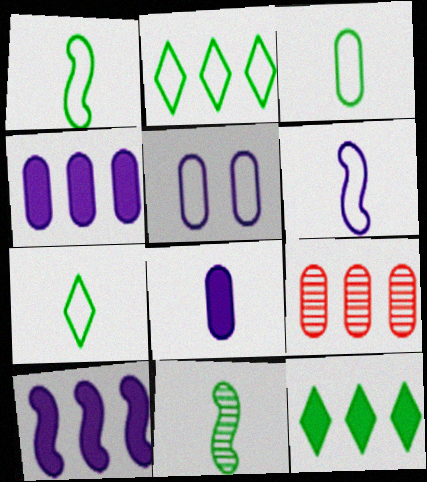[[1, 3, 7], 
[2, 9, 10]]